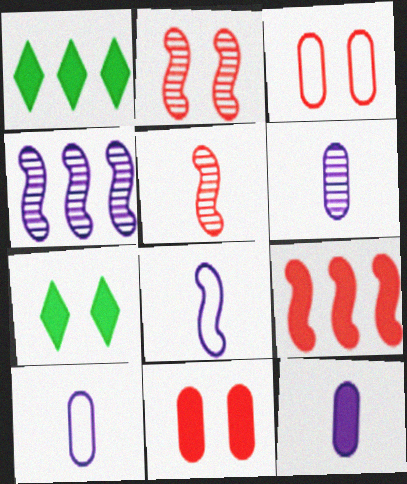[[1, 2, 10], 
[6, 10, 12], 
[7, 9, 12]]